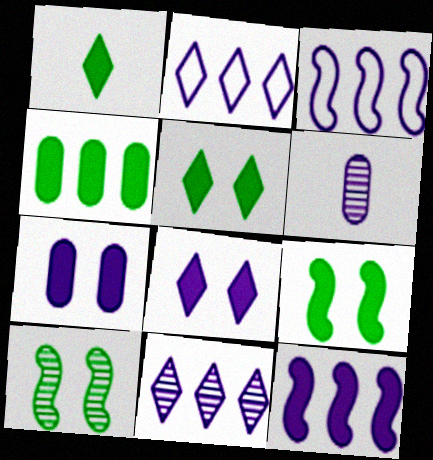[[1, 4, 9], 
[3, 6, 8]]